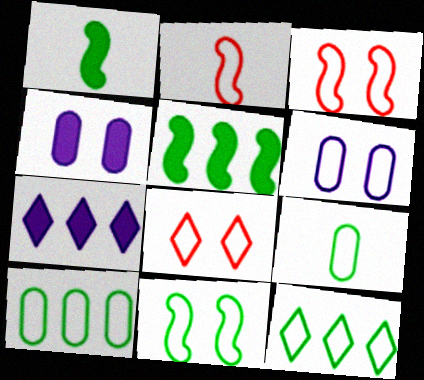[[2, 6, 12], 
[6, 8, 11], 
[9, 11, 12]]